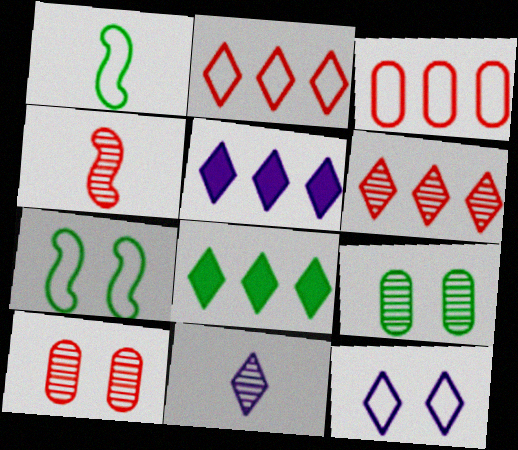[[1, 3, 12], 
[1, 5, 10], 
[1, 8, 9], 
[4, 6, 10], 
[5, 11, 12]]